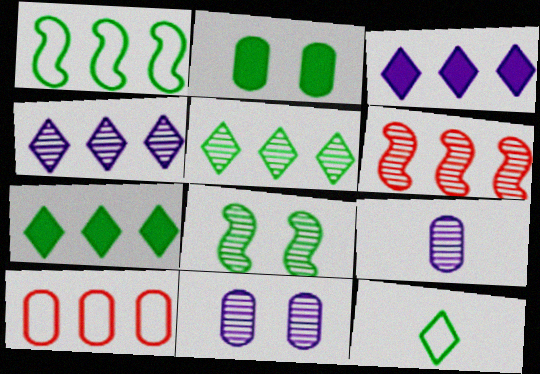[[2, 9, 10]]